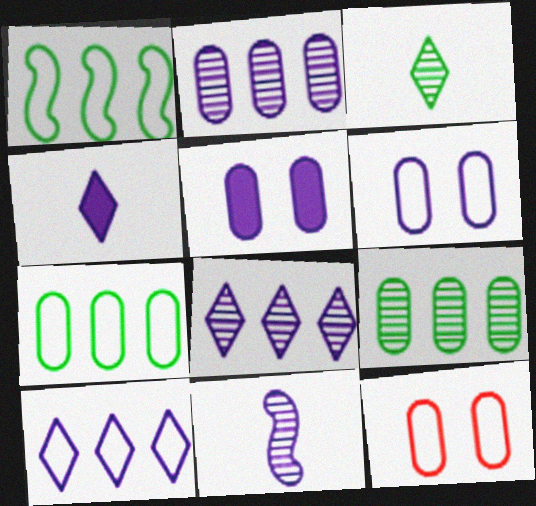[[5, 10, 11]]